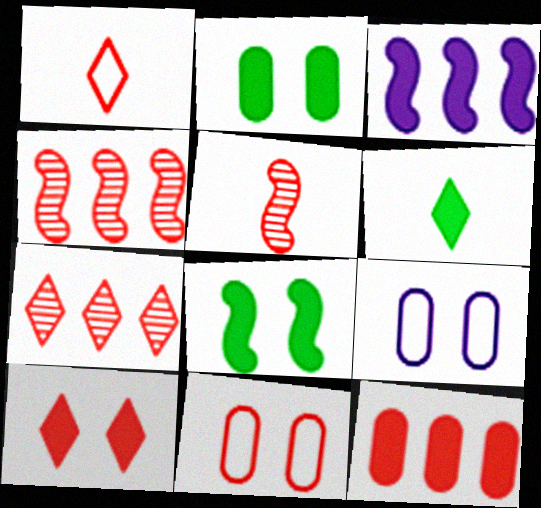[[1, 7, 10], 
[4, 6, 9]]